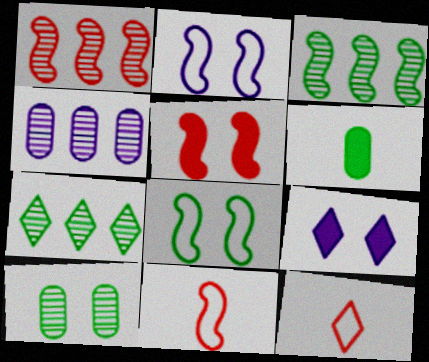[[1, 4, 7], 
[1, 5, 11], 
[6, 7, 8], 
[7, 9, 12]]